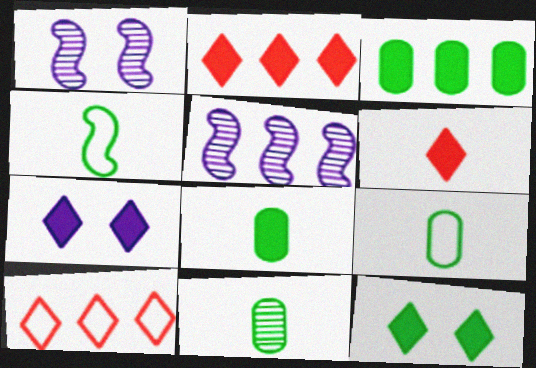[[1, 2, 9], 
[1, 8, 10], 
[3, 5, 10], 
[8, 9, 11]]